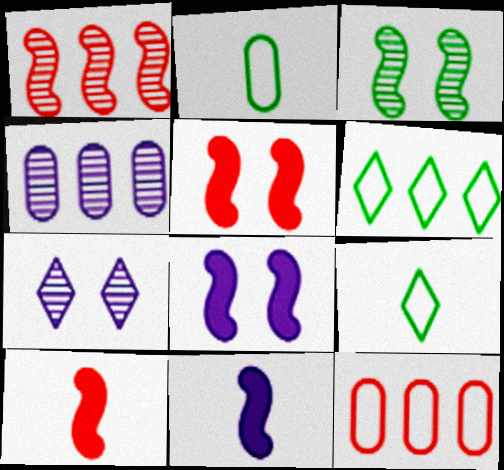[[4, 5, 9]]